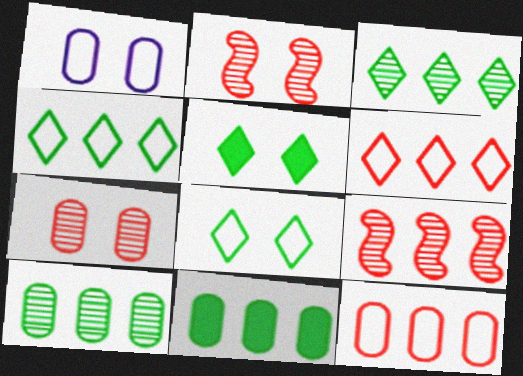[[1, 2, 5]]